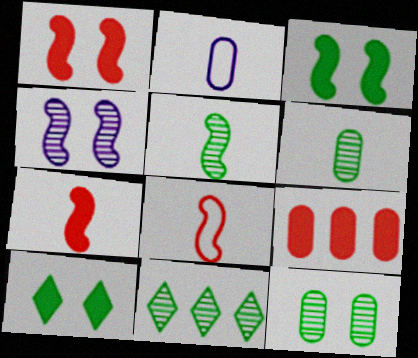[[1, 2, 11], 
[2, 9, 12], 
[5, 11, 12]]